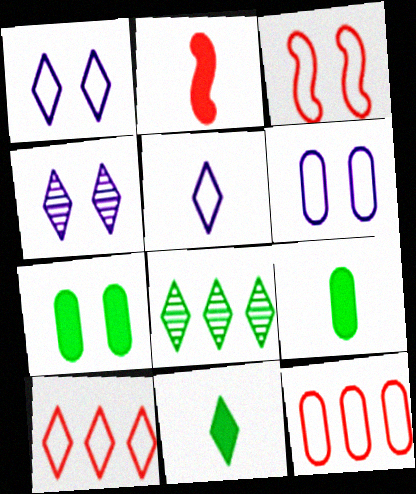[[2, 6, 8], 
[3, 4, 7], 
[4, 10, 11]]